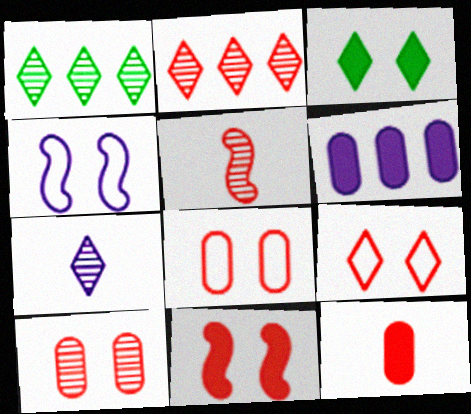[[1, 4, 12], 
[2, 5, 10], 
[3, 4, 10], 
[4, 6, 7], 
[9, 10, 11]]